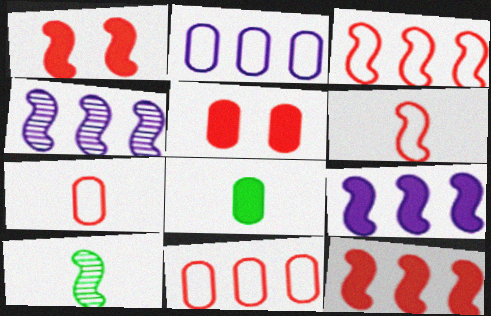[]